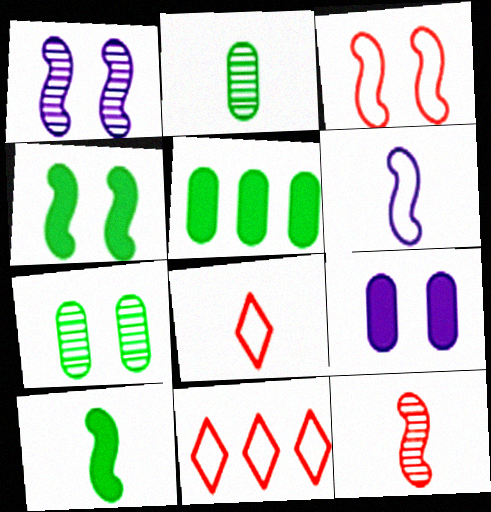[[1, 3, 4], 
[1, 5, 8], 
[6, 10, 12]]